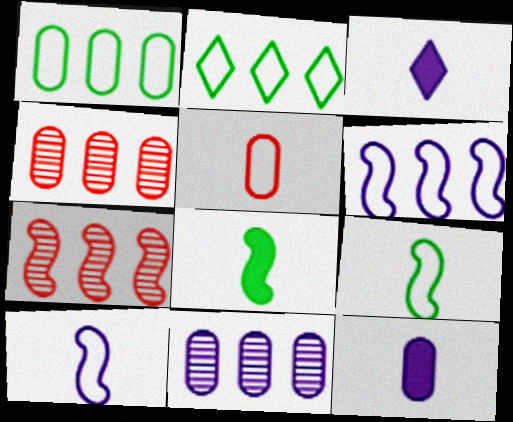[]